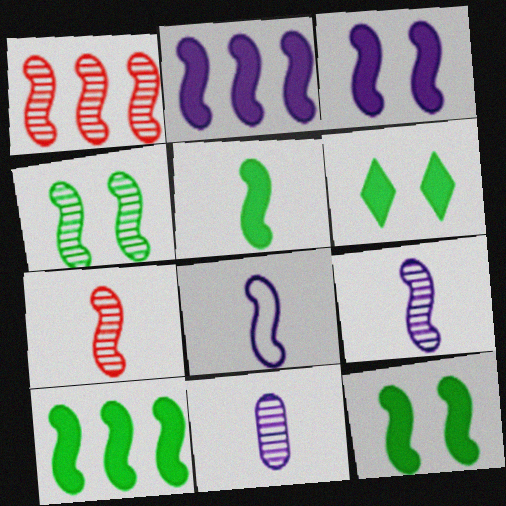[[1, 4, 9], 
[1, 8, 12], 
[5, 7, 8], 
[5, 10, 12]]